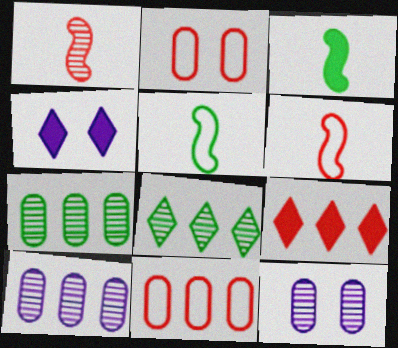[[1, 2, 9], 
[1, 8, 12], 
[4, 6, 7], 
[5, 9, 12]]